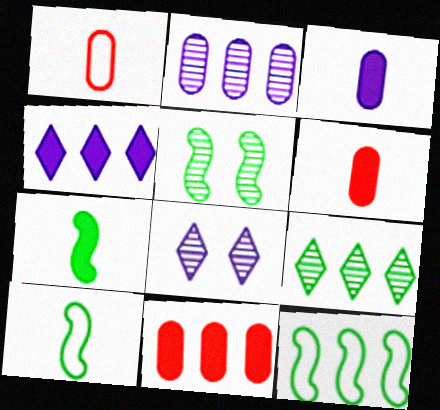[[1, 4, 5], 
[5, 7, 12], 
[6, 8, 12], 
[8, 10, 11]]